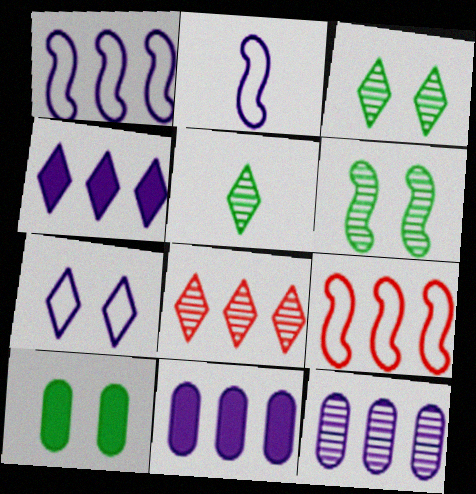[[1, 4, 12], 
[2, 8, 10]]